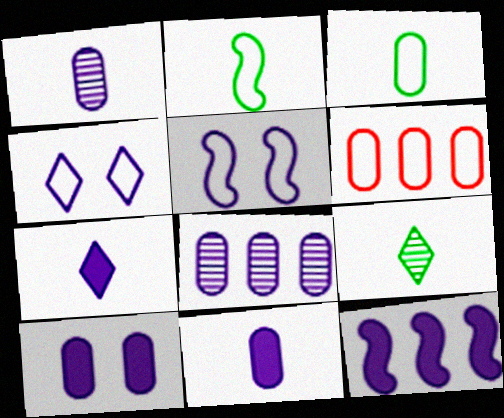[[1, 4, 12], 
[2, 4, 6], 
[5, 7, 8], 
[7, 10, 12]]